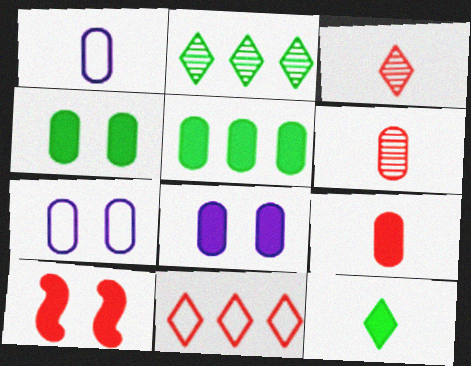[[1, 2, 10], 
[5, 6, 7], 
[5, 8, 9], 
[6, 10, 11]]